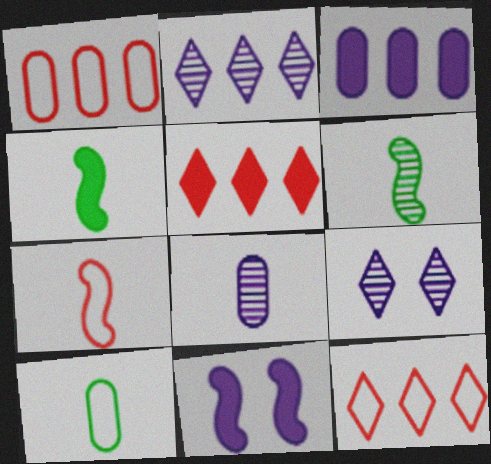[[1, 4, 9]]